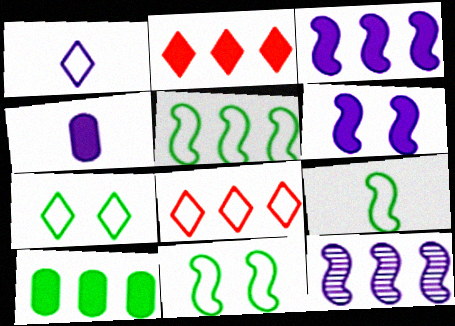[[1, 7, 8], 
[2, 3, 10], 
[5, 9, 11], 
[8, 10, 12]]